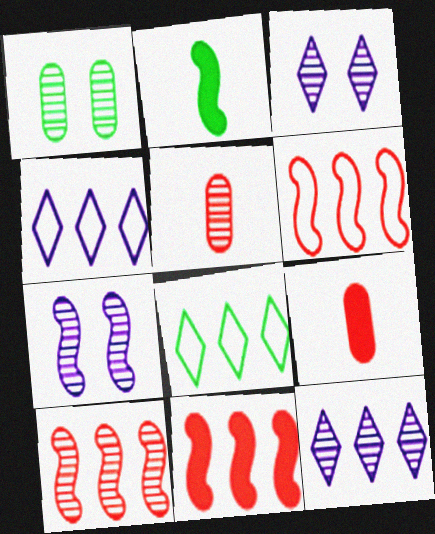[[1, 2, 8], 
[2, 6, 7], 
[6, 10, 11], 
[7, 8, 9]]